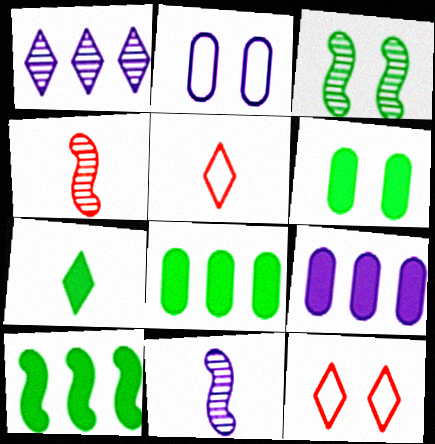[[1, 7, 12], 
[3, 5, 9], 
[6, 7, 10], 
[8, 11, 12]]